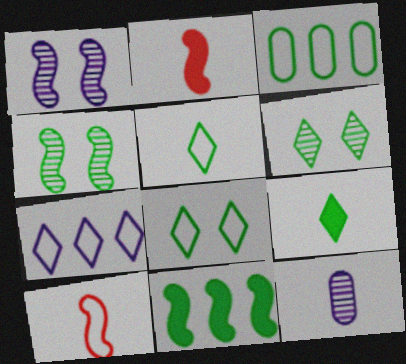[[1, 10, 11], 
[2, 5, 12], 
[3, 4, 9], 
[9, 10, 12]]